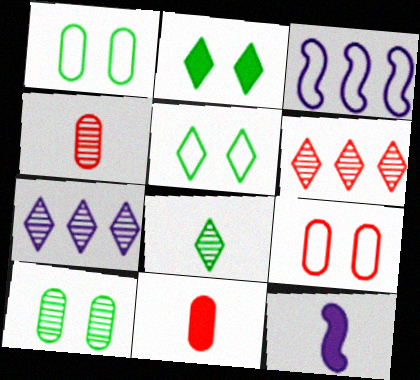[[1, 6, 12], 
[2, 3, 4]]